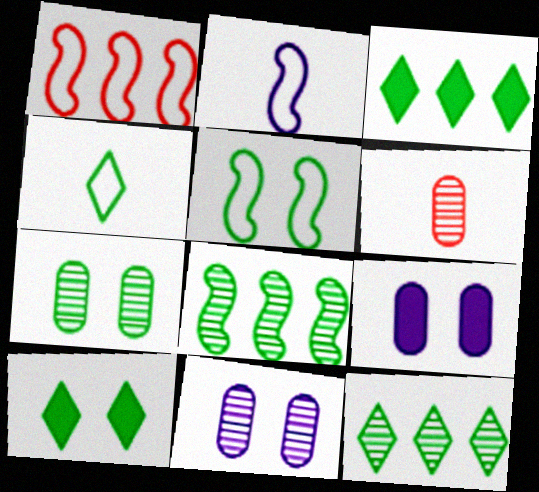[[1, 2, 5], 
[4, 10, 12], 
[5, 7, 10]]